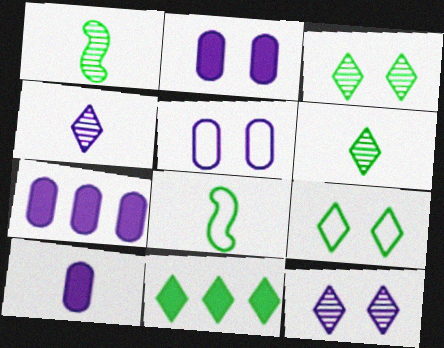[[2, 7, 10], 
[6, 9, 11]]